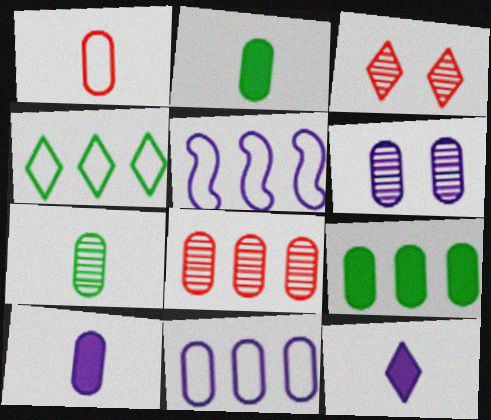[[1, 6, 9], 
[1, 7, 10], 
[2, 3, 5], 
[3, 4, 12], 
[5, 6, 12], 
[6, 7, 8], 
[6, 10, 11], 
[8, 9, 11]]